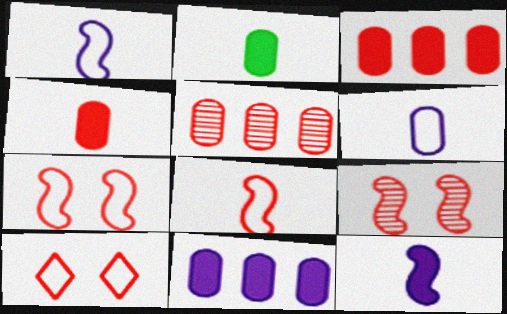[]